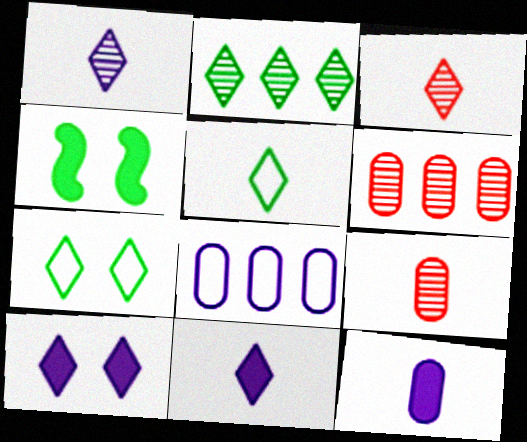[[3, 4, 8], 
[3, 5, 11]]